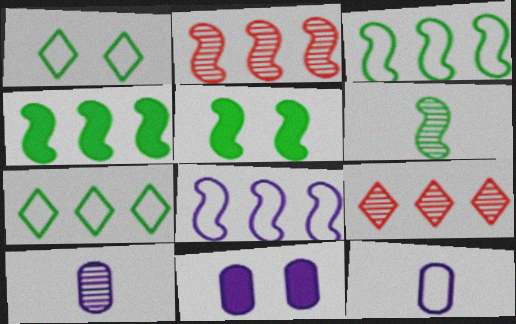[[2, 4, 8], 
[3, 5, 6], 
[5, 9, 12]]